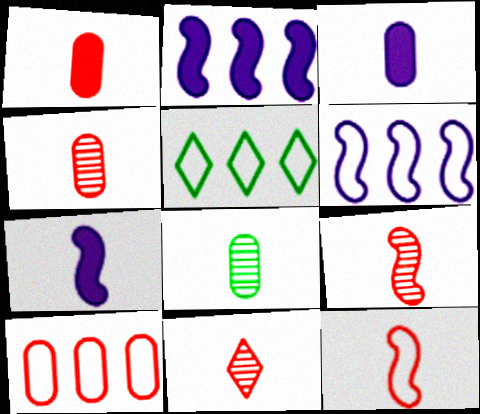[[1, 11, 12], 
[4, 9, 11], 
[5, 6, 10]]